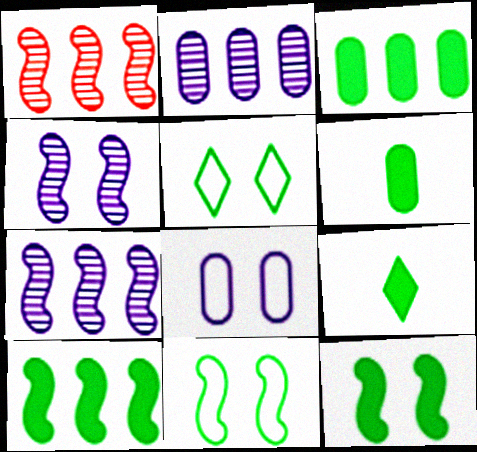[[1, 8, 9], 
[3, 9, 12]]